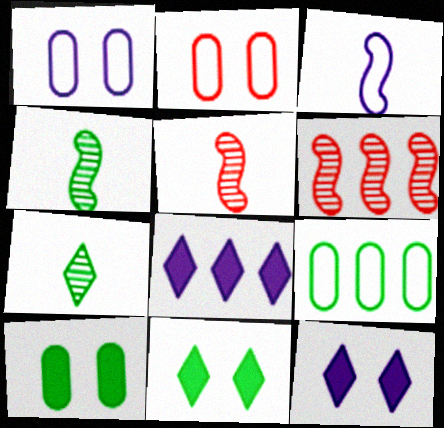[[2, 4, 8], 
[4, 9, 11], 
[5, 9, 12], 
[6, 8, 9]]